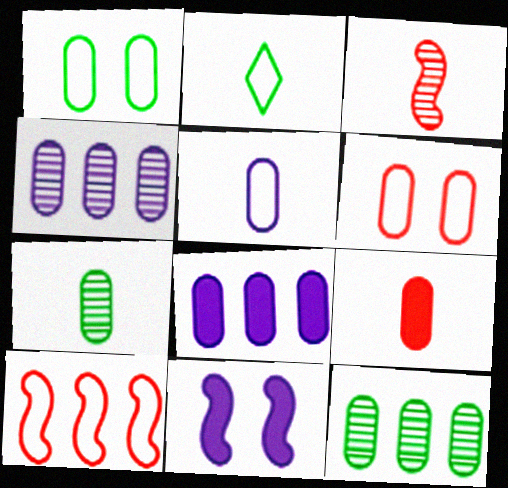[[1, 4, 9], 
[5, 7, 9], 
[6, 7, 8]]